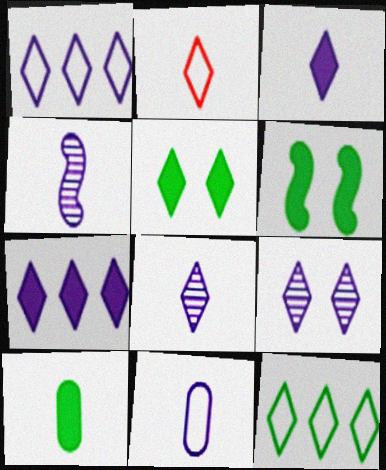[[1, 3, 9], 
[2, 4, 10], 
[3, 4, 11]]